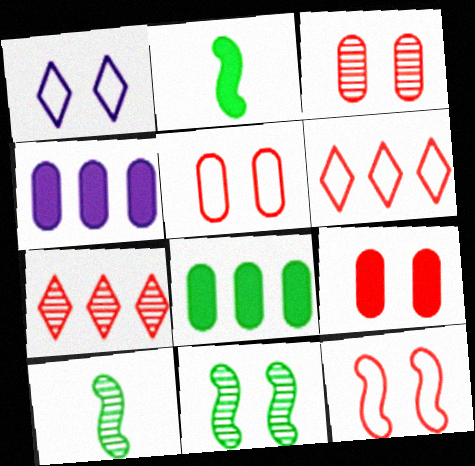[[1, 9, 11], 
[3, 5, 9]]